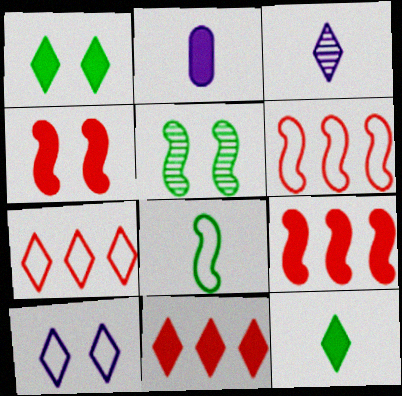[[1, 2, 9], 
[1, 3, 7], 
[2, 5, 7]]